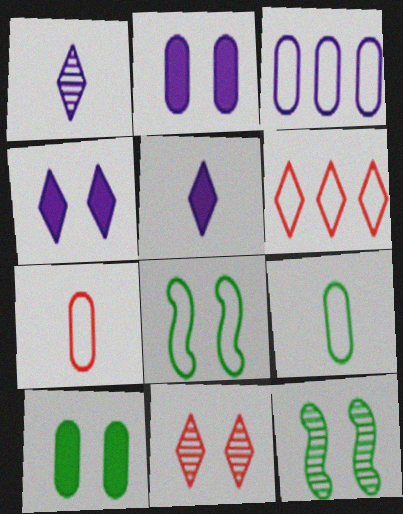[[2, 8, 11]]